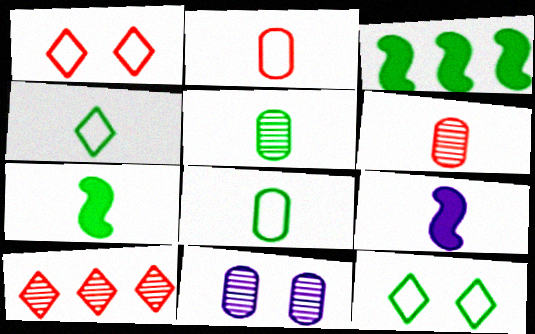[[3, 5, 12], 
[4, 5, 7], 
[4, 6, 9]]